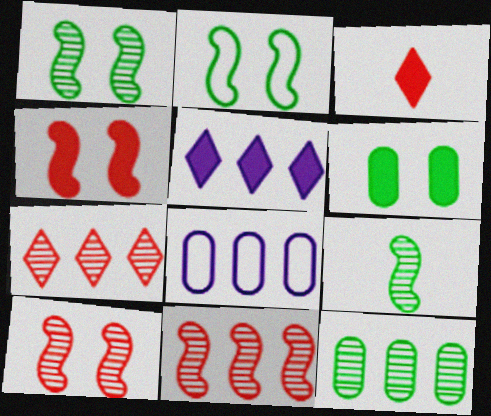[[1, 3, 8]]